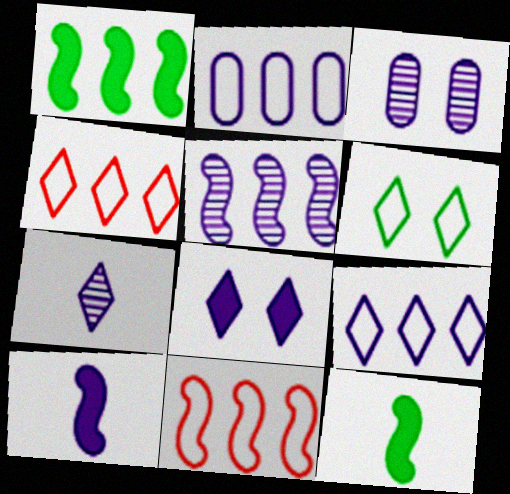[[1, 5, 11], 
[3, 4, 12], 
[3, 5, 7], 
[3, 9, 10], 
[7, 8, 9]]